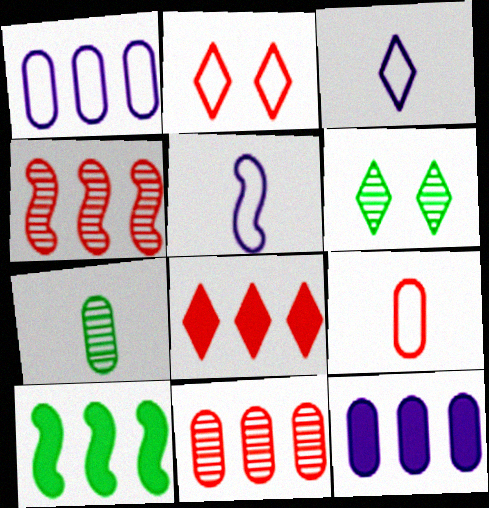[[3, 6, 8], 
[8, 10, 12]]